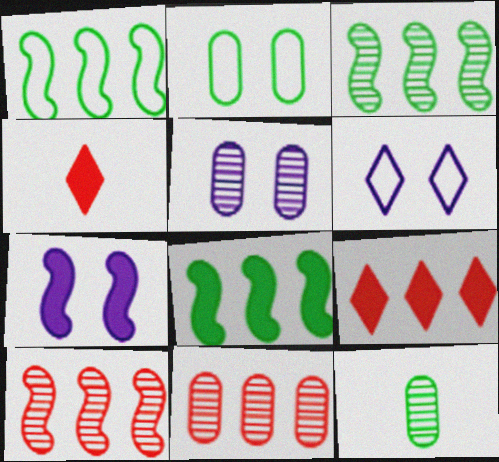[[1, 3, 8], 
[1, 4, 5], 
[5, 6, 7], 
[5, 11, 12]]